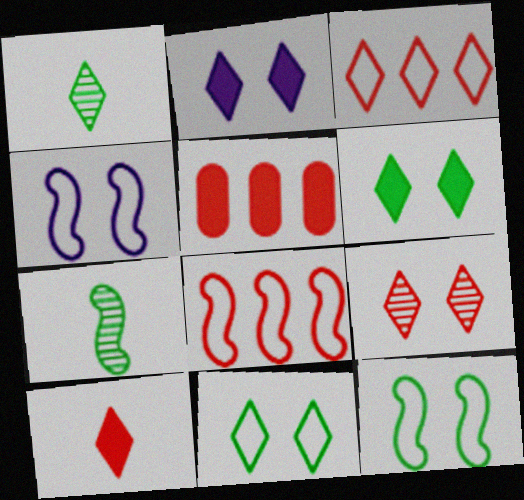[[1, 2, 3], 
[1, 4, 5], 
[2, 9, 11], 
[3, 9, 10]]